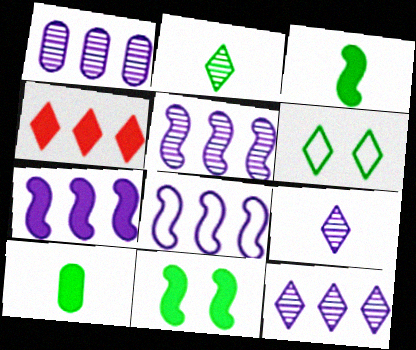[[1, 5, 12], 
[4, 6, 9], 
[5, 7, 8]]